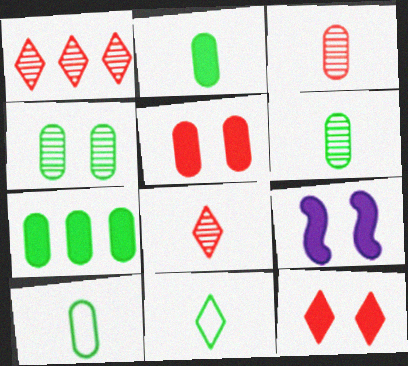[[1, 9, 10], 
[2, 6, 10], 
[4, 7, 10]]